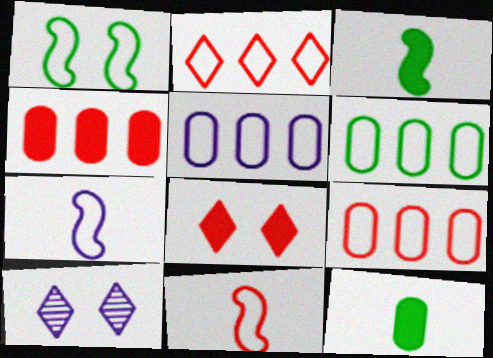[[3, 9, 10], 
[5, 6, 9]]